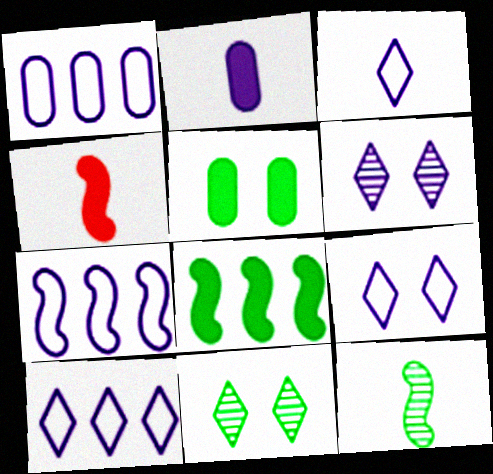[[1, 4, 11], 
[1, 7, 10], 
[2, 6, 7], 
[3, 9, 10]]